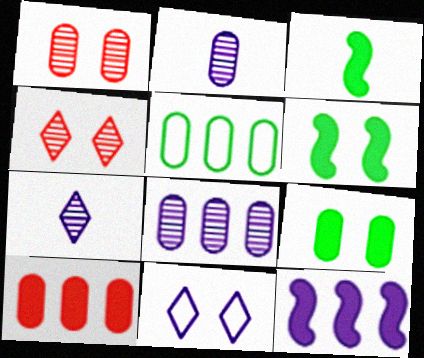[[1, 6, 11], 
[2, 11, 12], 
[5, 8, 10]]